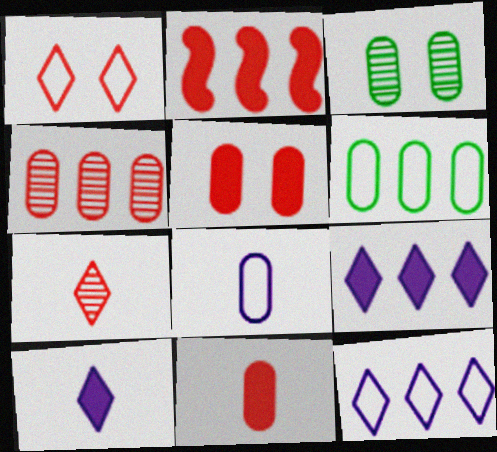[]